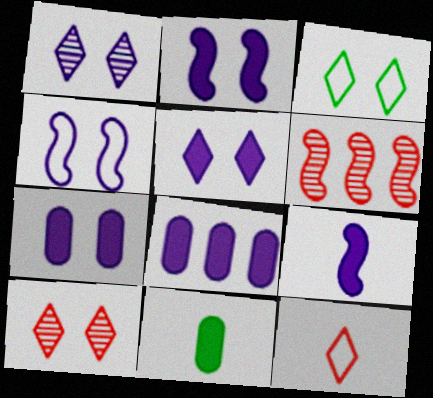[[1, 4, 7], 
[2, 5, 7], 
[3, 5, 10], 
[5, 8, 9]]